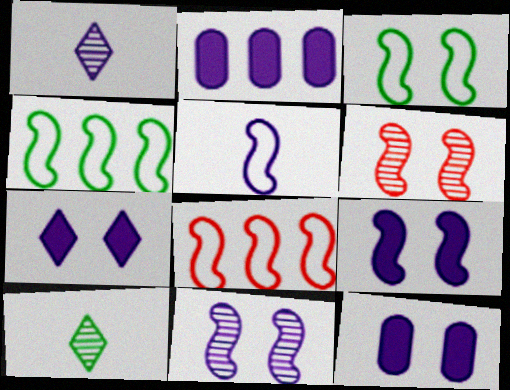[[3, 5, 8], 
[3, 6, 9], 
[7, 9, 12], 
[8, 10, 12]]